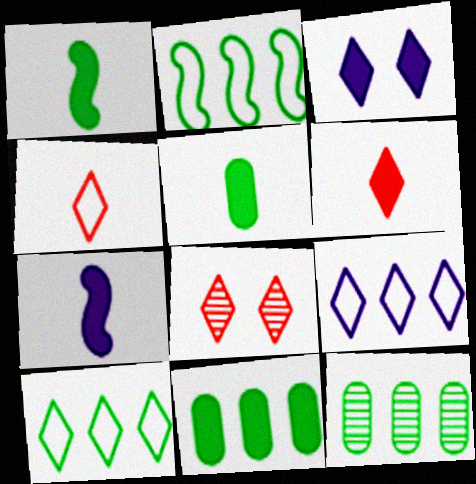[[5, 6, 7]]